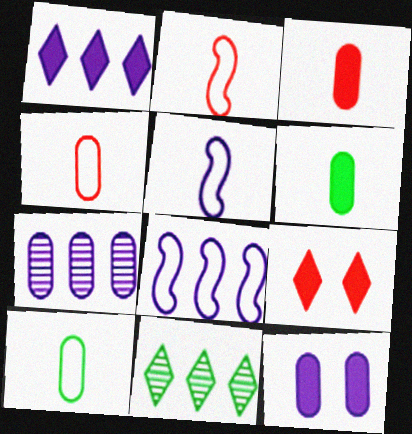[[1, 7, 8], 
[2, 11, 12]]